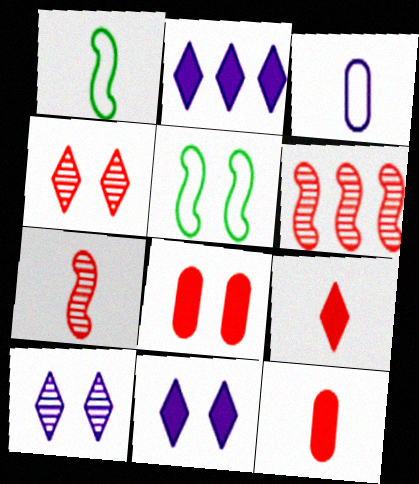[[5, 8, 10]]